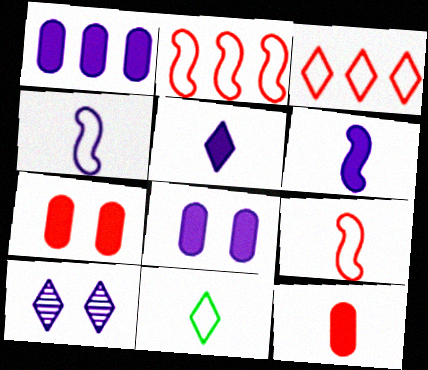[[1, 4, 10]]